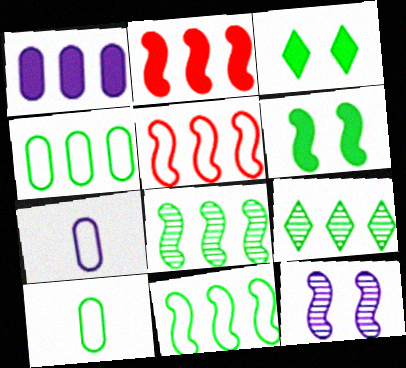[[1, 5, 9], 
[3, 8, 10], 
[6, 9, 10]]